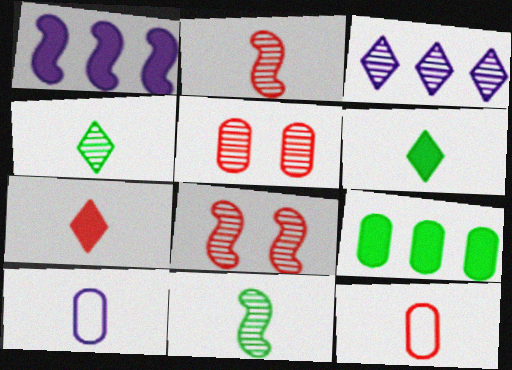[[2, 6, 10], 
[2, 7, 12], 
[3, 5, 11], 
[5, 9, 10], 
[7, 10, 11]]